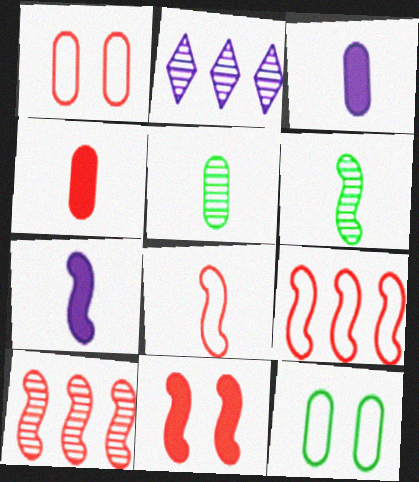[[6, 7, 8], 
[8, 10, 11]]